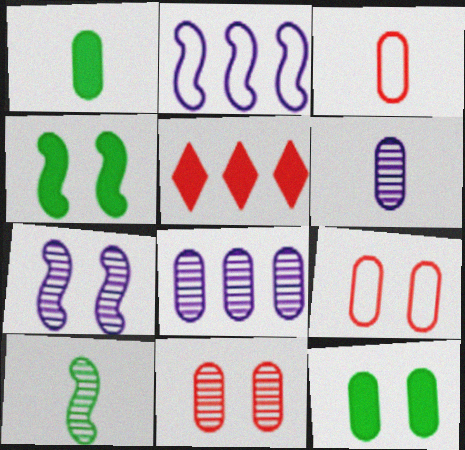[[1, 3, 6], 
[1, 8, 9], 
[3, 8, 12]]